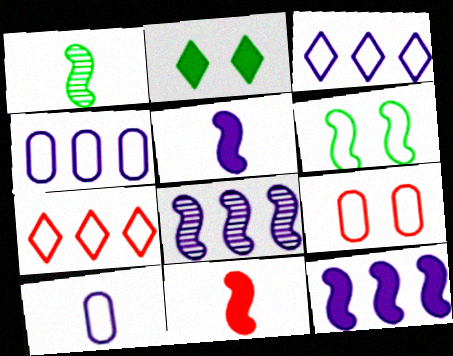[[6, 7, 10], 
[6, 8, 11]]